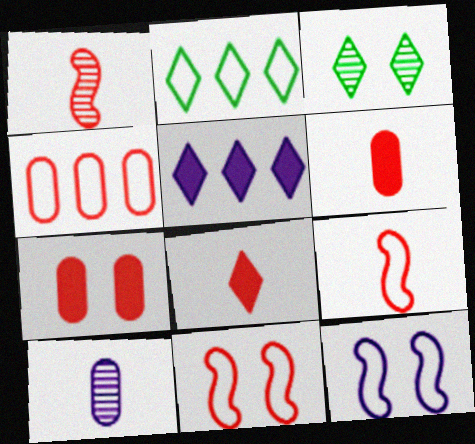[[3, 7, 12], 
[5, 10, 12]]